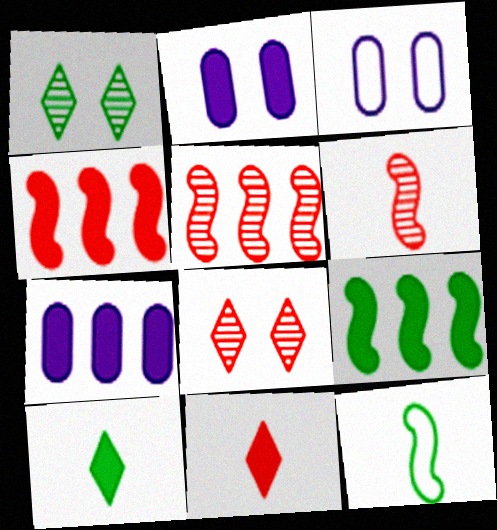[[2, 4, 10], 
[2, 9, 11], 
[3, 5, 10], 
[7, 8, 12]]